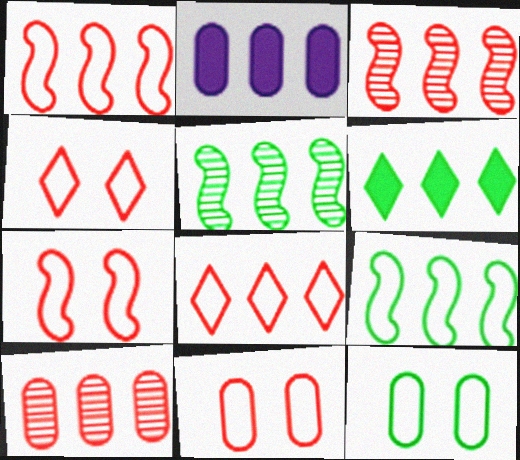[[2, 5, 8], 
[4, 7, 11]]